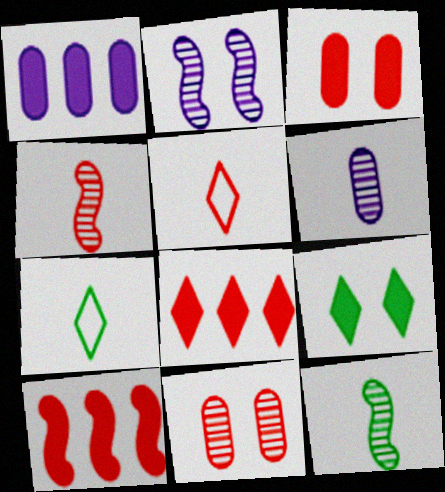[[5, 10, 11]]